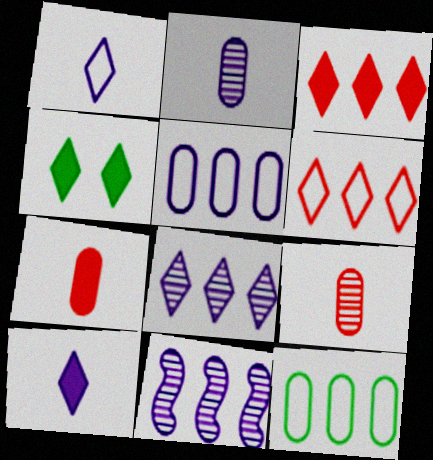[[3, 4, 10], 
[3, 11, 12]]